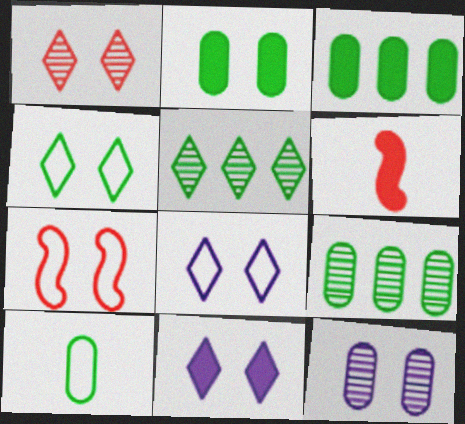[[1, 4, 11], 
[2, 9, 10], 
[3, 6, 11], 
[6, 8, 9]]